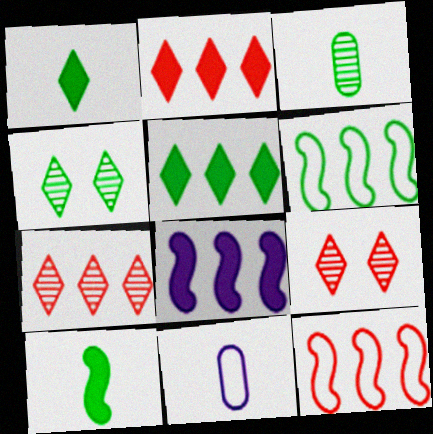[]